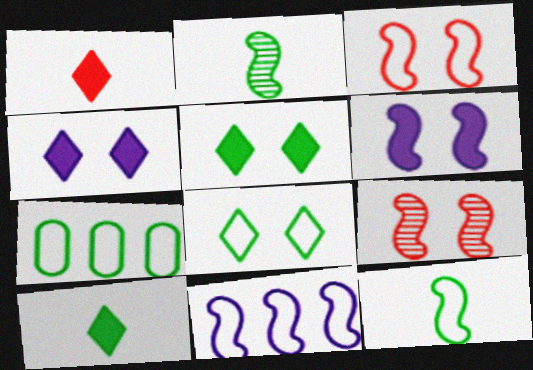[[2, 5, 7], 
[3, 11, 12], 
[7, 8, 12]]